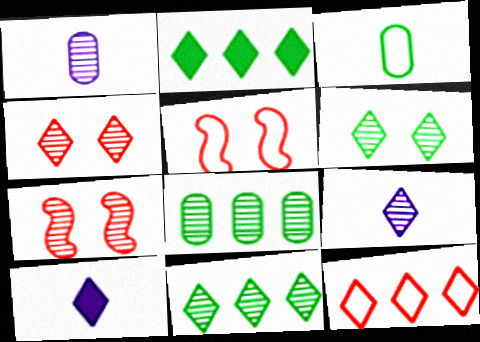[[1, 2, 5], 
[1, 7, 11], 
[4, 9, 11], 
[5, 8, 10], 
[6, 10, 12], 
[7, 8, 9]]